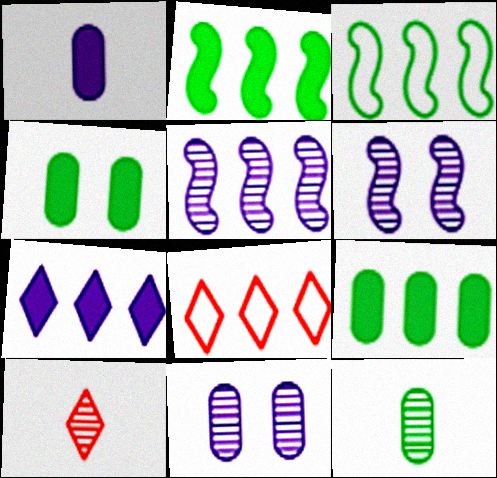[[5, 8, 9]]